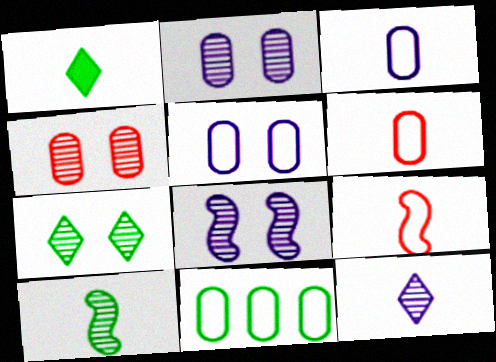[[4, 7, 8], 
[5, 6, 11]]